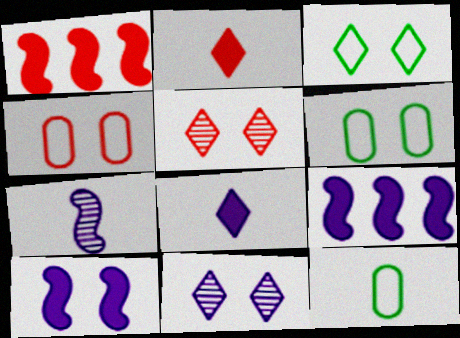[[1, 11, 12], 
[2, 7, 12], 
[5, 6, 10], 
[5, 9, 12]]